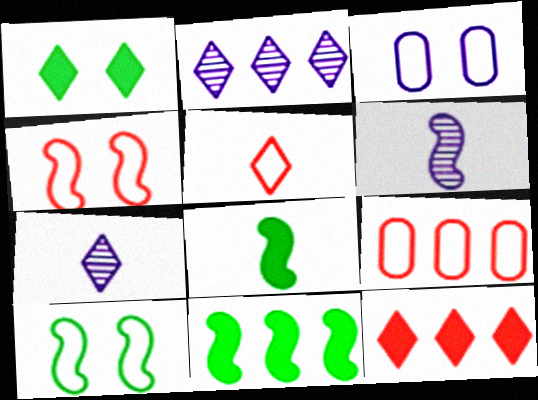[[1, 2, 5], 
[1, 6, 9], 
[2, 9, 11], 
[4, 5, 9], 
[4, 6, 11]]